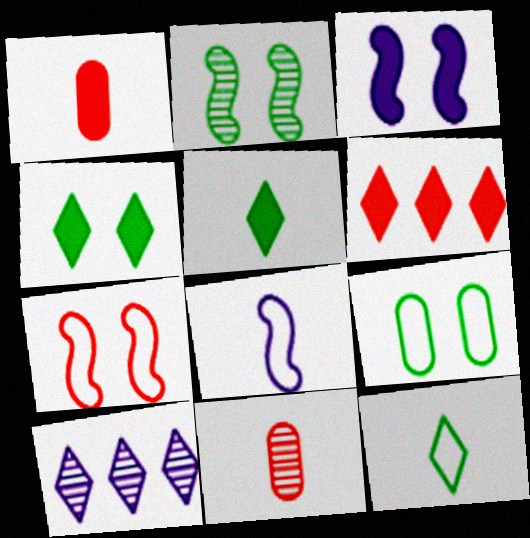[[2, 3, 7], 
[2, 4, 9], 
[2, 10, 11], 
[5, 8, 11], 
[6, 7, 11]]